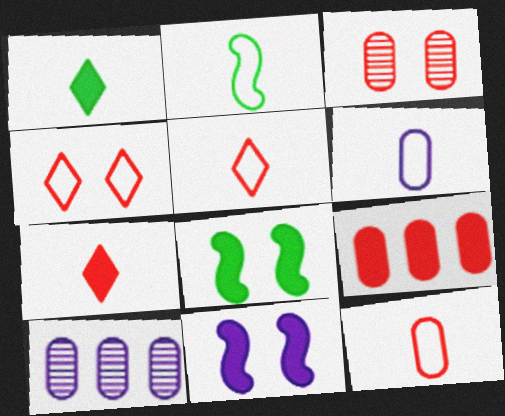[[1, 9, 11], 
[2, 5, 6], 
[3, 9, 12], 
[5, 8, 10]]